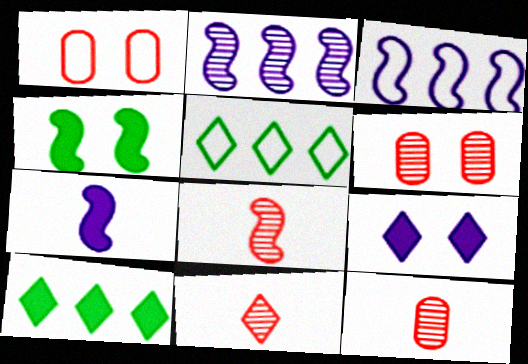[[3, 4, 8], 
[5, 6, 7], 
[5, 9, 11], 
[8, 11, 12]]